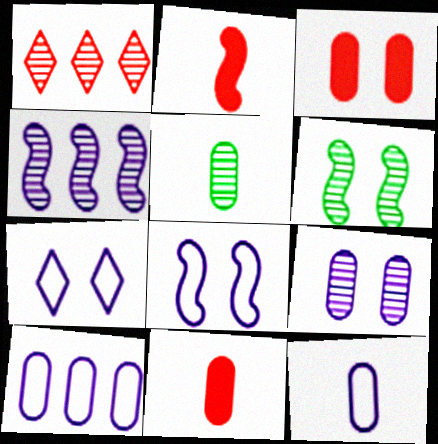[[3, 5, 10], 
[3, 6, 7], 
[5, 11, 12]]